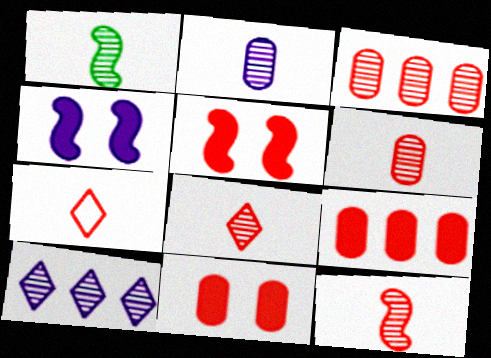[[1, 2, 8], 
[3, 5, 7], 
[6, 8, 12]]